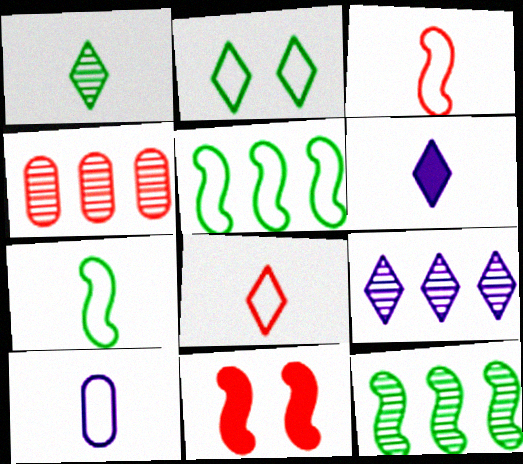[[1, 6, 8], 
[4, 8, 11], 
[4, 9, 12], 
[7, 8, 10]]